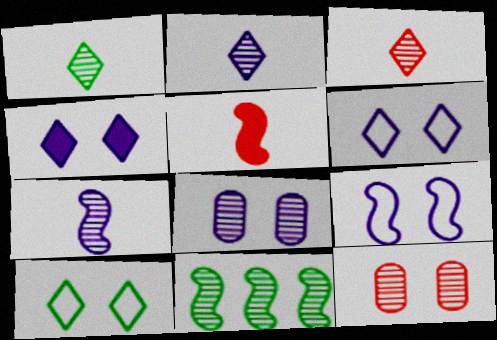[[1, 2, 3], 
[2, 11, 12], 
[3, 8, 11], 
[4, 8, 9], 
[5, 9, 11]]